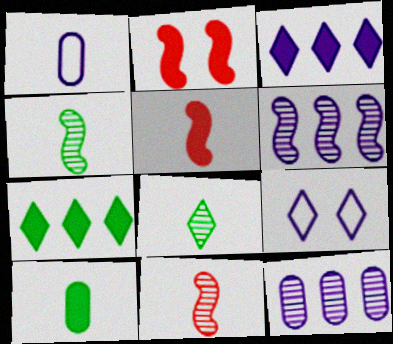[[1, 5, 8], 
[2, 3, 10]]